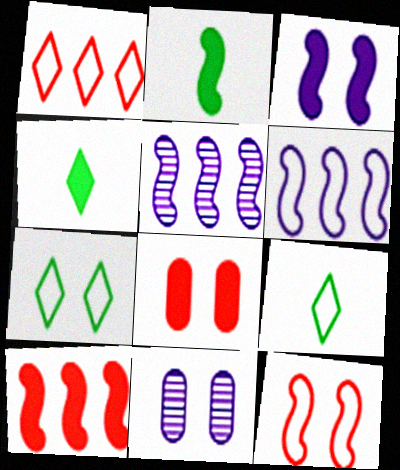[[1, 2, 11], 
[2, 3, 10], 
[2, 5, 12], 
[5, 8, 9], 
[9, 10, 11]]